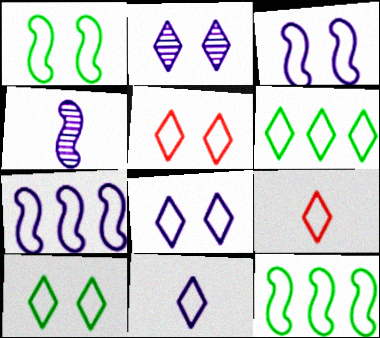[[5, 6, 11], 
[5, 8, 10], 
[6, 8, 9]]